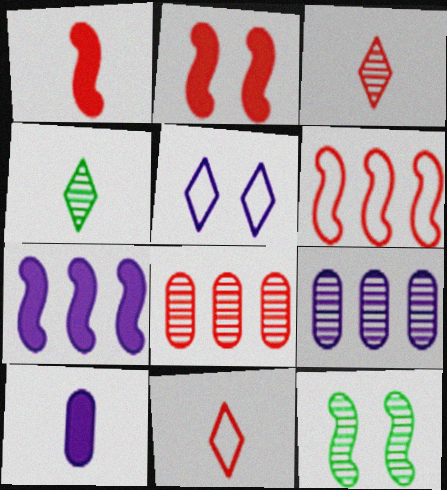[[2, 8, 11], 
[3, 9, 12]]